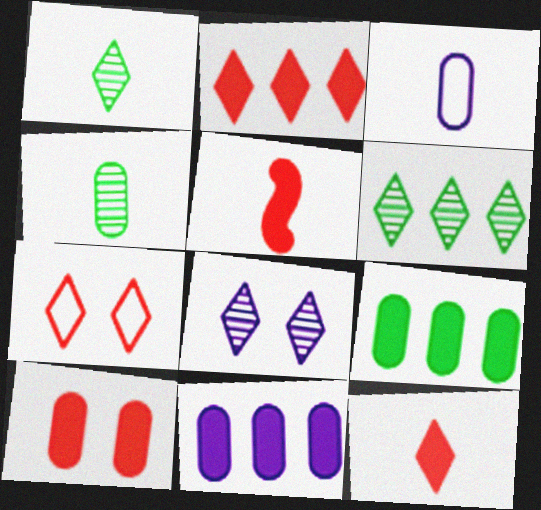[[1, 3, 5], 
[2, 5, 10]]